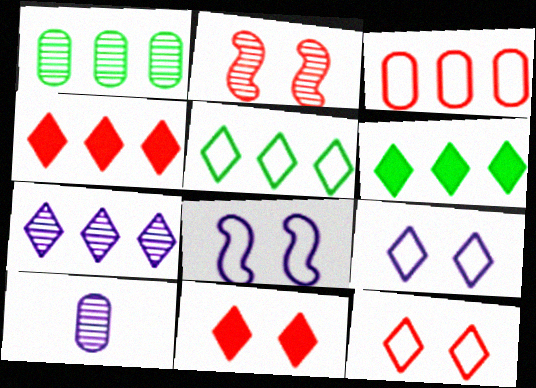[[4, 5, 7]]